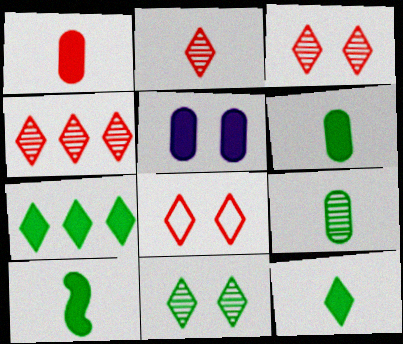[[2, 3, 4], 
[6, 10, 12]]